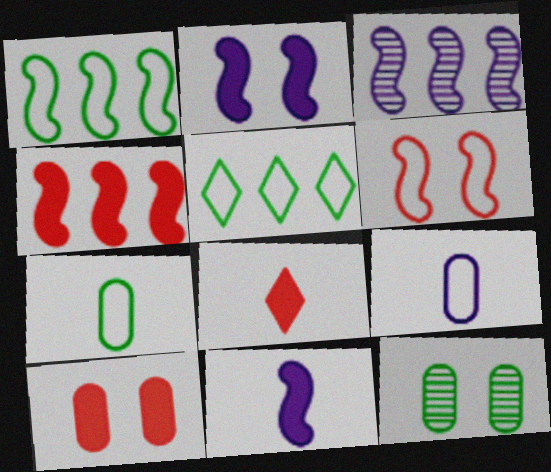[[1, 3, 4], 
[4, 8, 10], 
[5, 6, 9]]